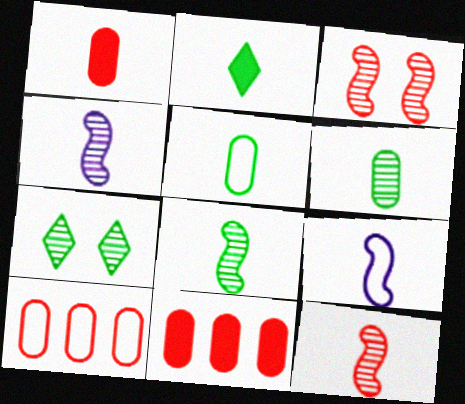[[2, 5, 8], 
[4, 8, 12], 
[7, 9, 11]]